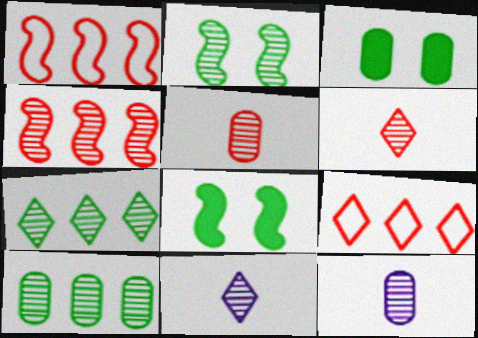[[1, 3, 11], 
[8, 9, 12]]